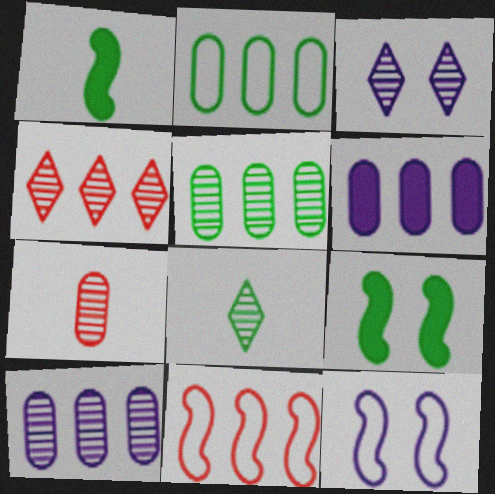[[2, 8, 9], 
[3, 4, 8]]